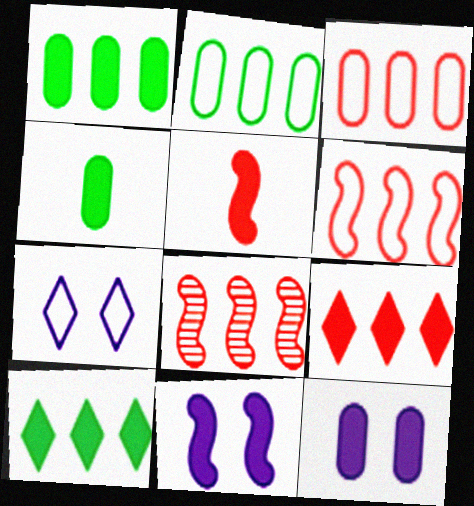[[3, 8, 9], 
[4, 7, 8], 
[4, 9, 11], 
[5, 10, 12]]